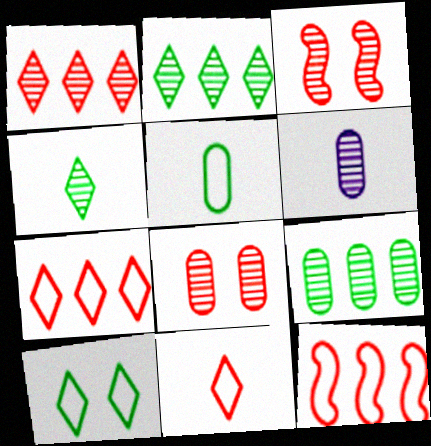[[2, 3, 6], 
[6, 8, 9]]